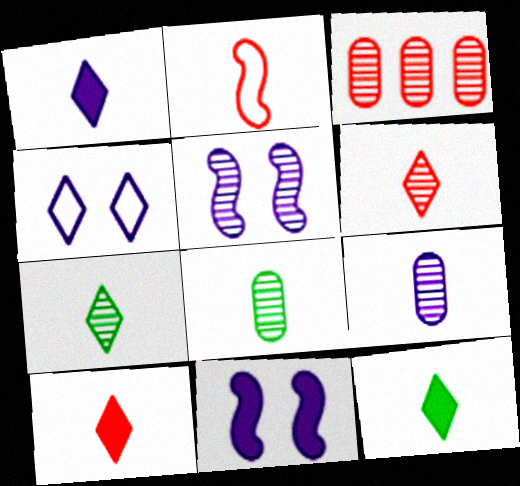[[1, 2, 8], 
[1, 10, 12], 
[2, 9, 12], 
[3, 5, 7]]